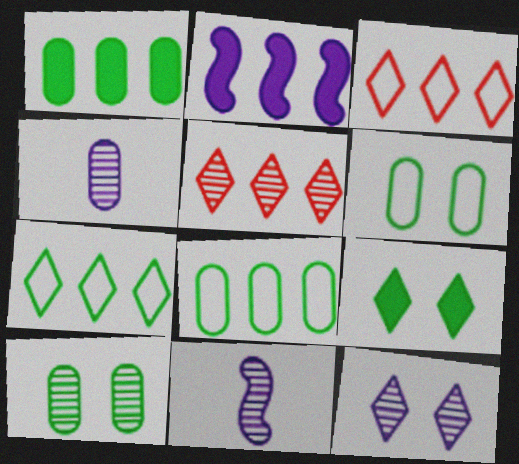[[2, 5, 8], 
[5, 10, 11]]